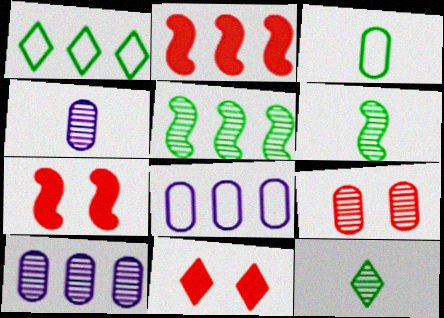[[1, 2, 10], 
[1, 4, 7], 
[6, 8, 11], 
[7, 8, 12]]